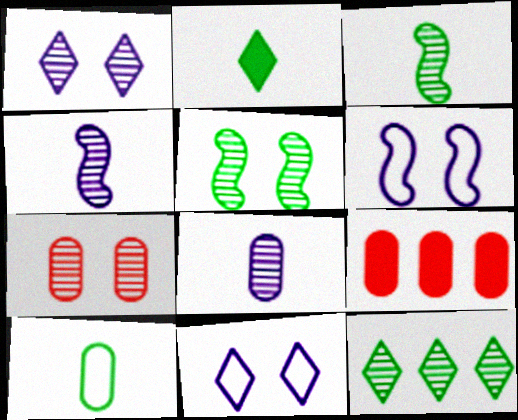[[1, 5, 7], 
[2, 3, 10], 
[3, 9, 11], 
[4, 7, 12]]